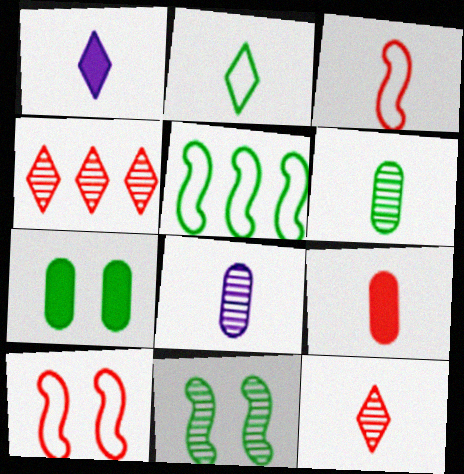[[1, 2, 12], 
[1, 3, 6], 
[3, 9, 12], 
[4, 8, 11], 
[4, 9, 10]]